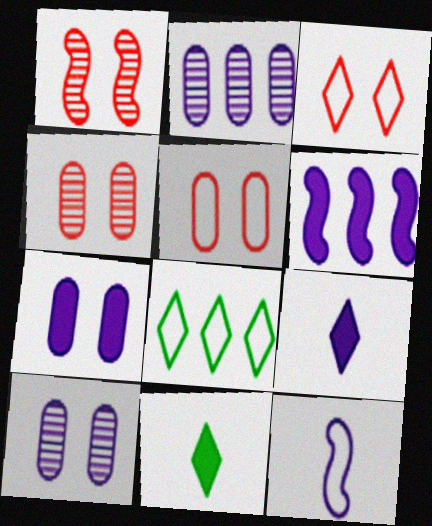[[5, 8, 12], 
[6, 7, 9]]